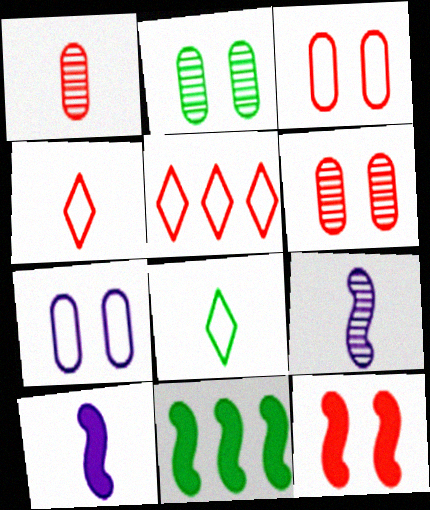[[1, 5, 12], 
[1, 8, 10], 
[2, 5, 10], 
[2, 8, 11], 
[10, 11, 12]]